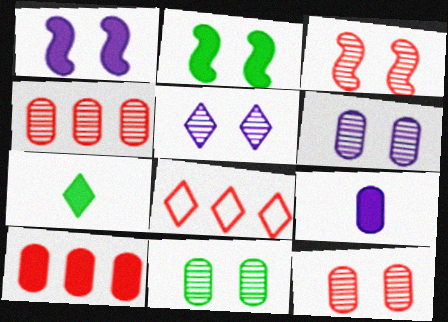[[1, 7, 10], 
[3, 5, 11], 
[5, 7, 8], 
[6, 11, 12]]